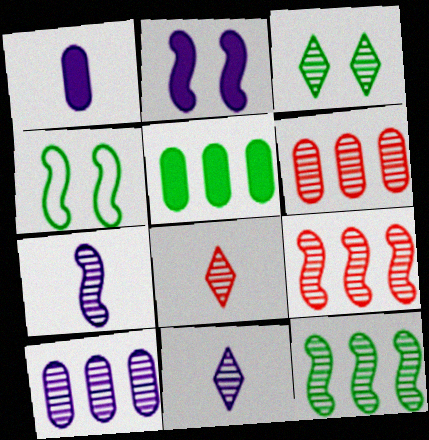[[3, 6, 7]]